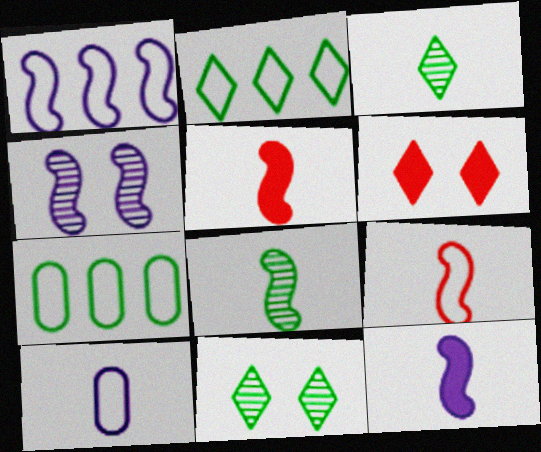[[1, 4, 12], 
[3, 5, 10], 
[8, 9, 12]]